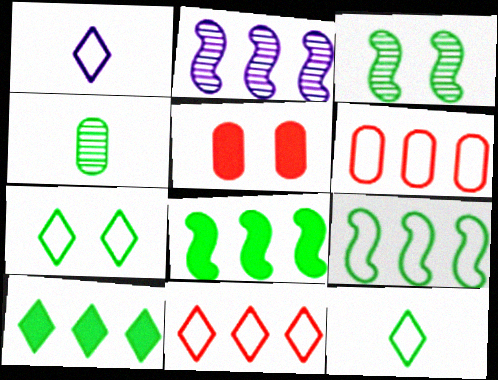[[1, 7, 11], 
[2, 5, 12], 
[2, 6, 10], 
[4, 7, 8]]